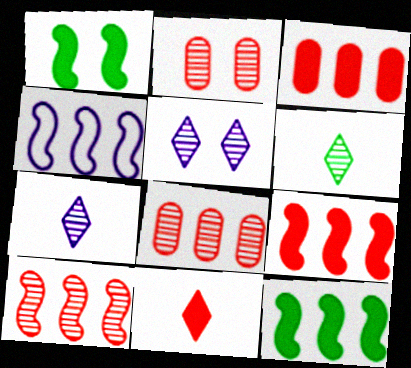[[4, 10, 12]]